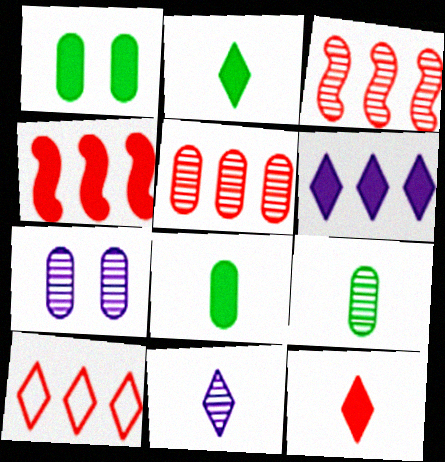[[4, 5, 10], 
[5, 7, 9]]